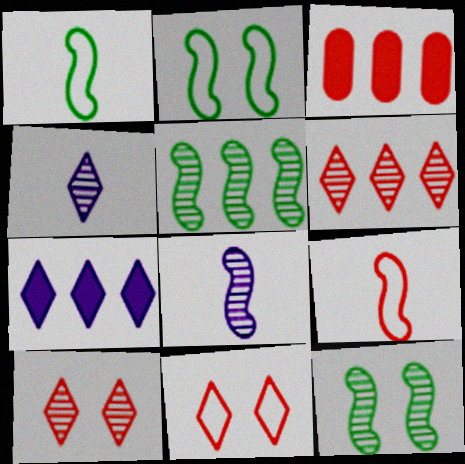[[2, 3, 4], 
[3, 9, 10]]